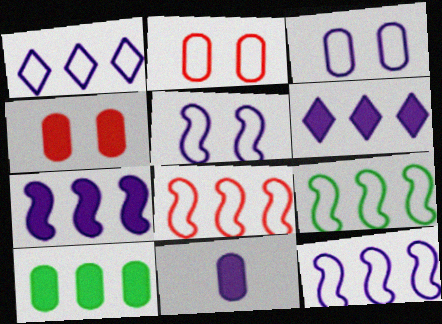[[4, 10, 11], 
[8, 9, 12]]